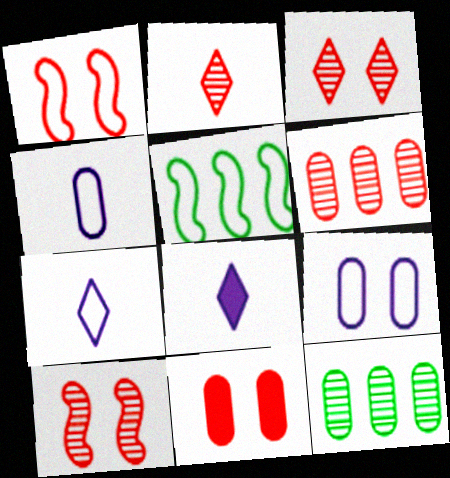[[1, 3, 11], 
[1, 8, 12], 
[2, 6, 10], 
[4, 11, 12]]